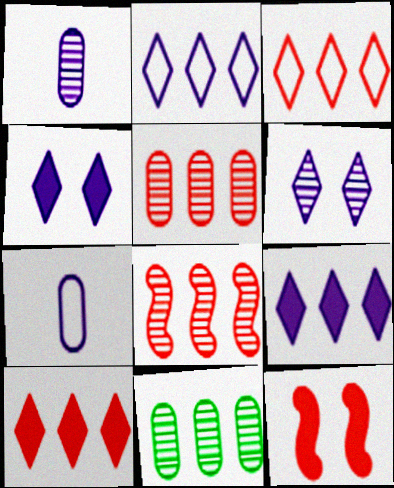[]